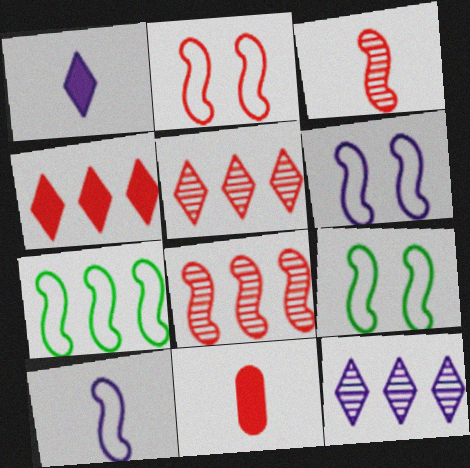[[2, 5, 11], 
[2, 6, 9], 
[2, 7, 10], 
[9, 11, 12]]